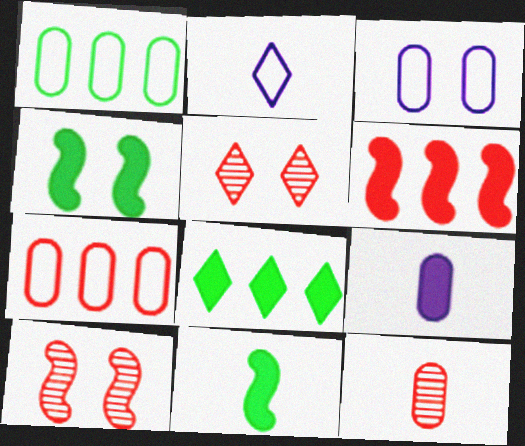[[2, 5, 8], 
[2, 11, 12], 
[3, 4, 5]]